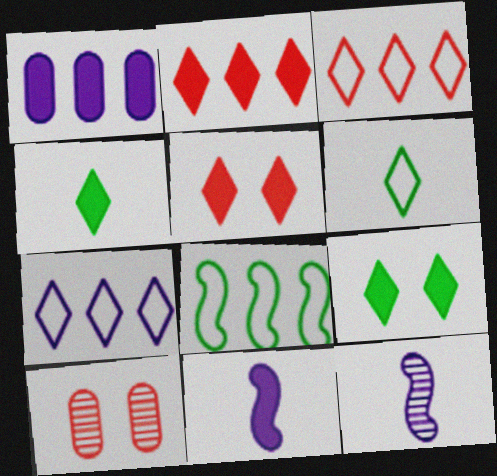[]